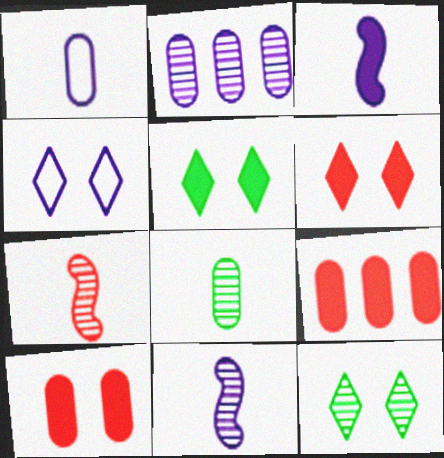[[2, 3, 4], 
[2, 7, 12], 
[3, 5, 9], 
[4, 6, 12]]